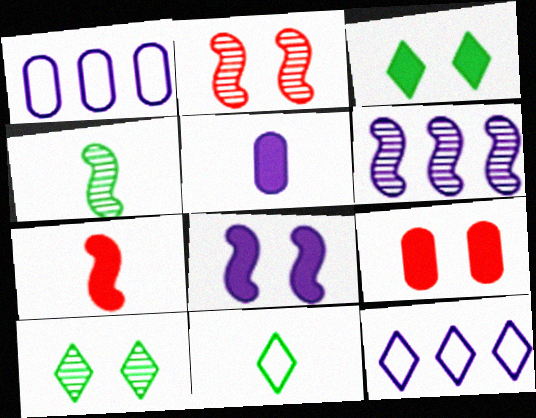[[1, 7, 10], 
[2, 4, 6], 
[3, 8, 9], 
[4, 9, 12], 
[6, 9, 11]]